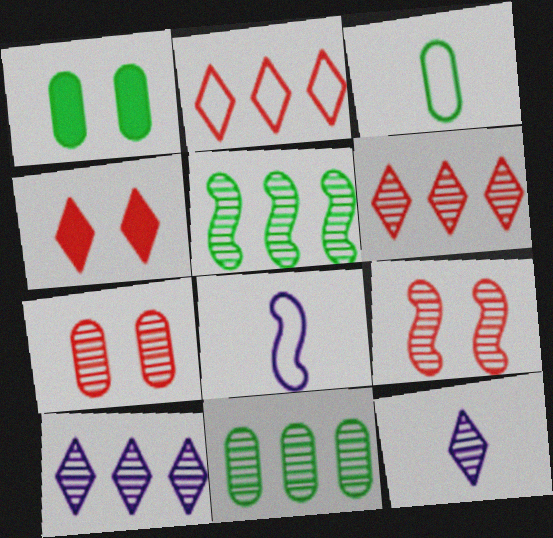[[1, 3, 11], 
[1, 6, 8], 
[4, 8, 11], 
[5, 7, 12], 
[9, 11, 12]]